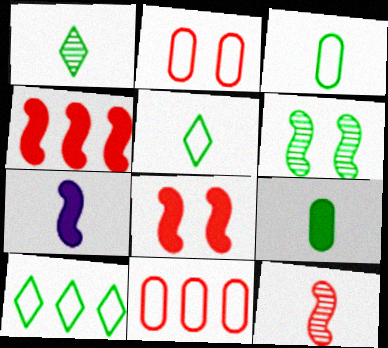[[6, 9, 10]]